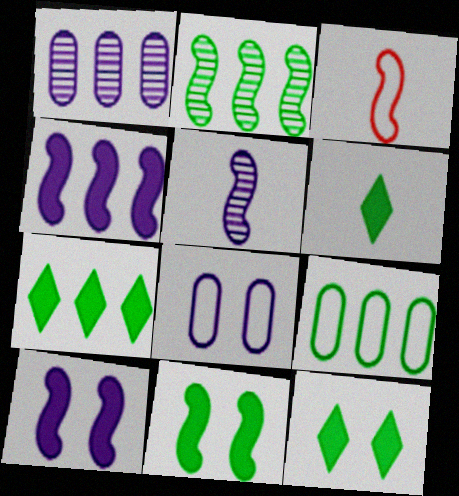[[1, 3, 12], 
[2, 3, 10], 
[2, 7, 9], 
[6, 7, 12]]